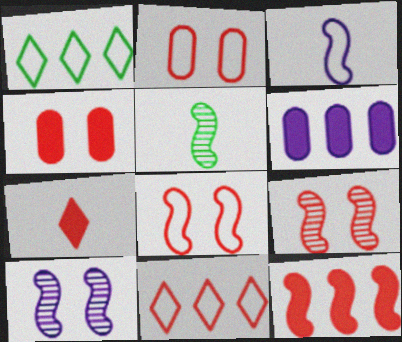[[1, 2, 3], 
[4, 7, 12]]